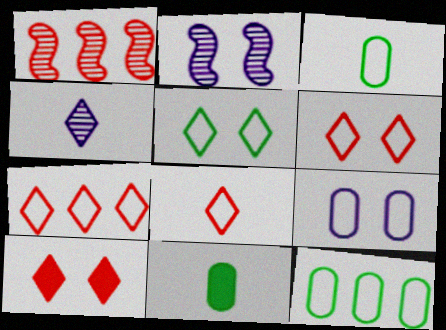[[2, 7, 11], 
[6, 7, 8]]